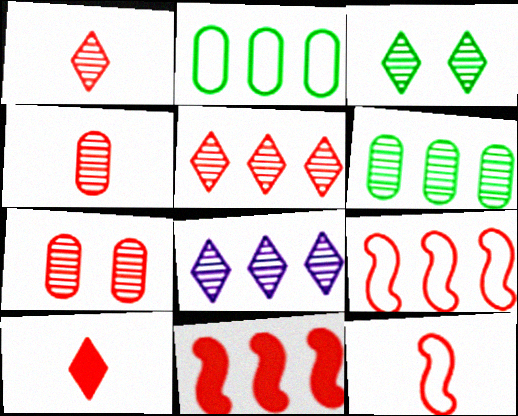[[1, 3, 8], 
[2, 8, 11], 
[4, 10, 12], 
[7, 9, 10]]